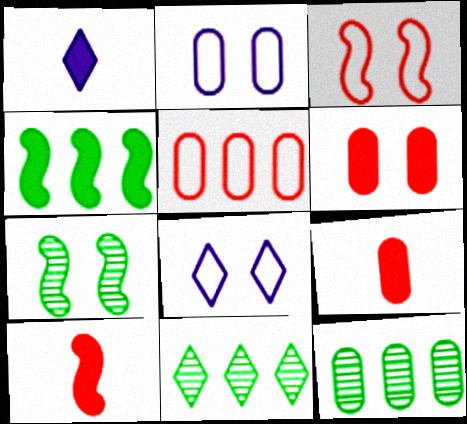[[1, 3, 12], 
[1, 4, 6], 
[1, 5, 7], 
[2, 9, 12], 
[2, 10, 11], 
[6, 7, 8], 
[8, 10, 12]]